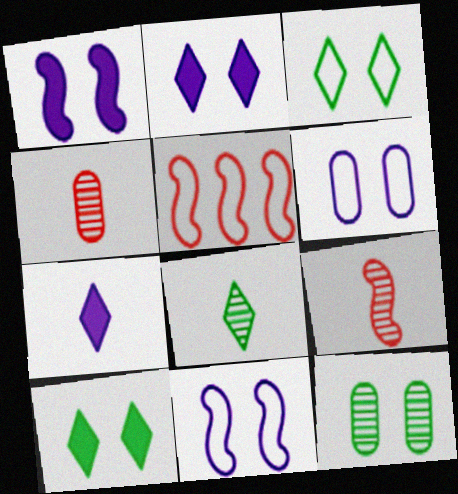[[5, 7, 12]]